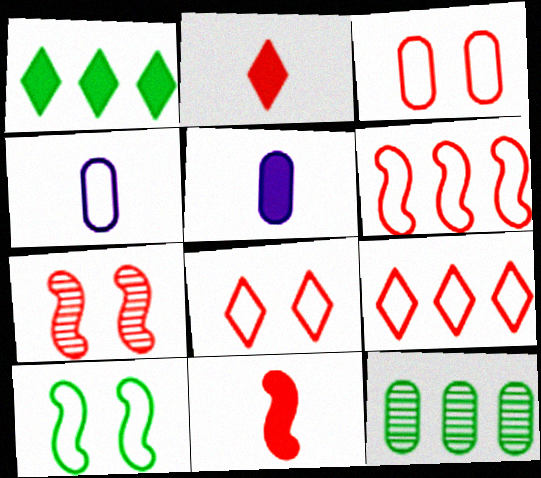[[1, 4, 7], 
[3, 5, 12], 
[4, 9, 10], 
[6, 7, 11]]